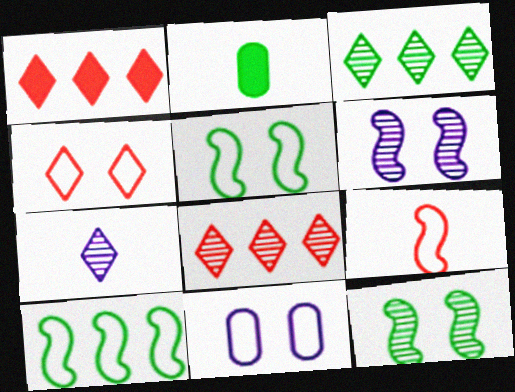[[2, 3, 5], 
[2, 7, 9], 
[4, 5, 11]]